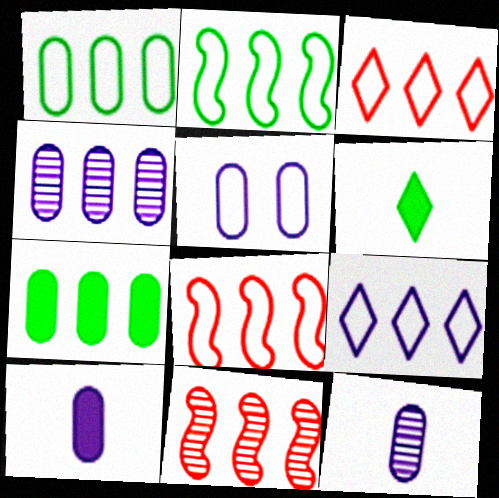[[1, 8, 9], 
[4, 5, 10], 
[5, 6, 11], 
[7, 9, 11]]